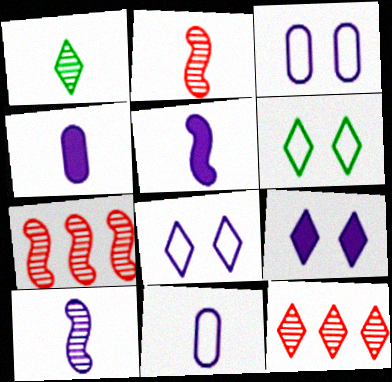[[4, 6, 7]]